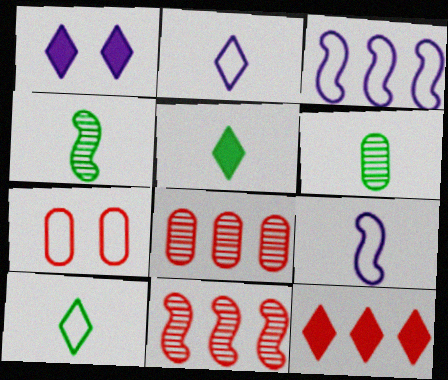[[1, 5, 12], 
[3, 7, 10]]